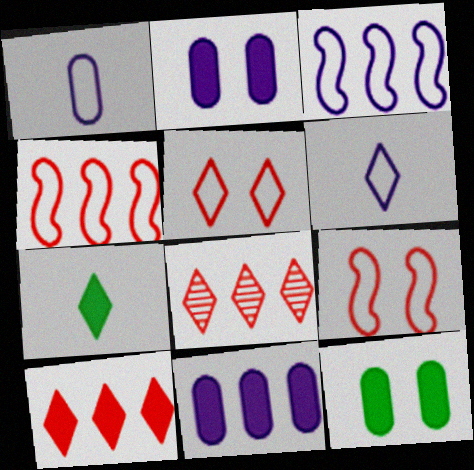[]